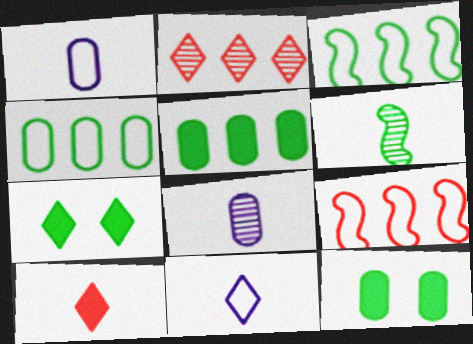[[1, 6, 10], 
[2, 7, 11], 
[4, 6, 7], 
[7, 8, 9]]